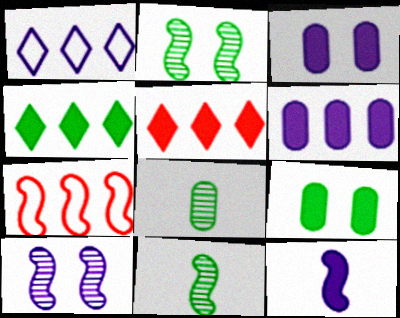[[2, 7, 12], 
[5, 9, 12]]